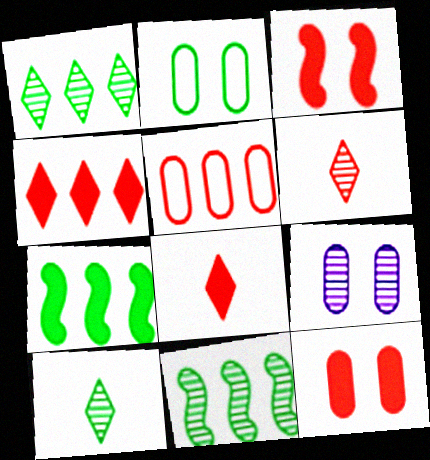[[2, 7, 10], 
[2, 9, 12], 
[3, 5, 6], 
[6, 9, 11]]